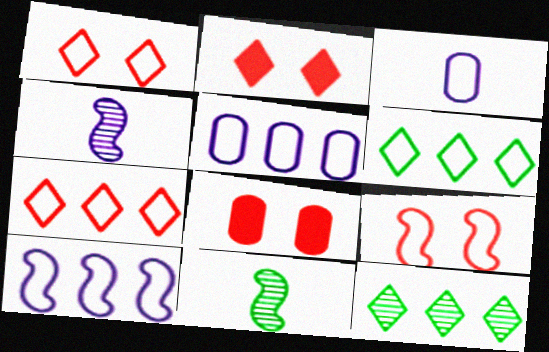[[2, 5, 11], 
[3, 6, 9], 
[4, 6, 8]]